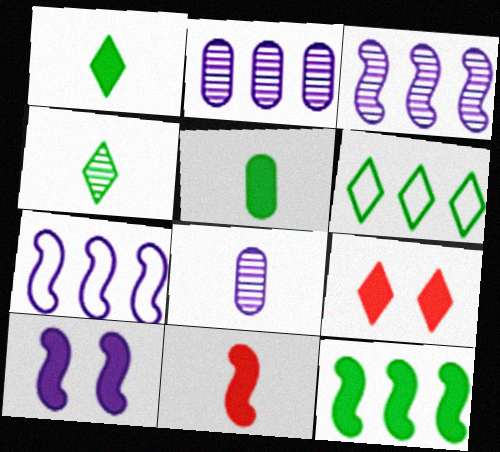[[10, 11, 12]]